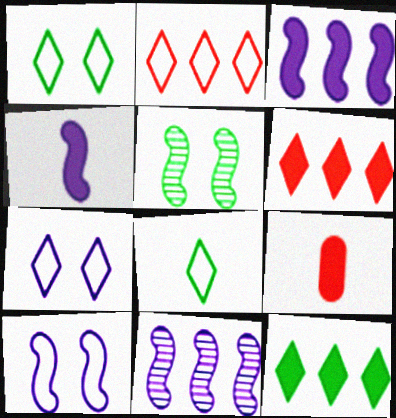[[1, 9, 11], 
[2, 7, 8], 
[4, 10, 11]]